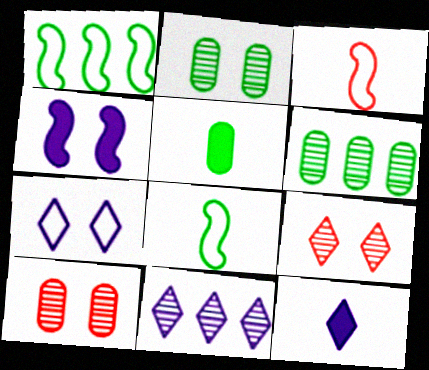[[1, 10, 12], 
[7, 11, 12]]